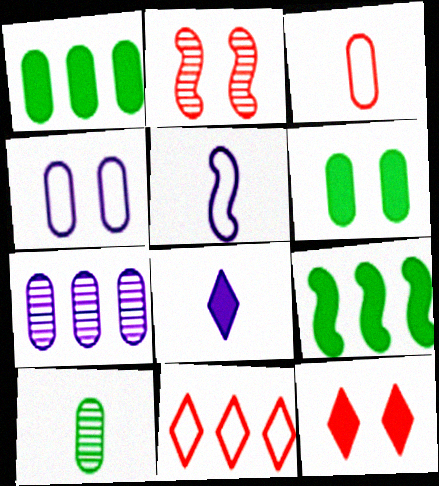[[2, 5, 9], 
[3, 6, 7], 
[7, 9, 11]]